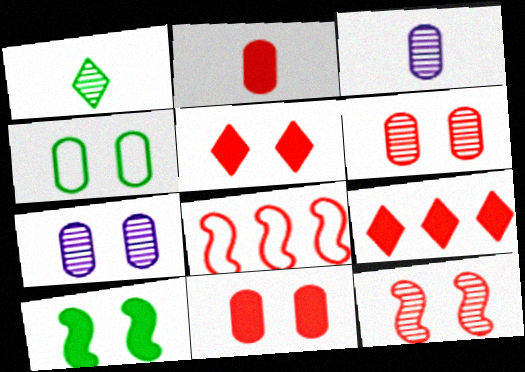[[4, 7, 11]]